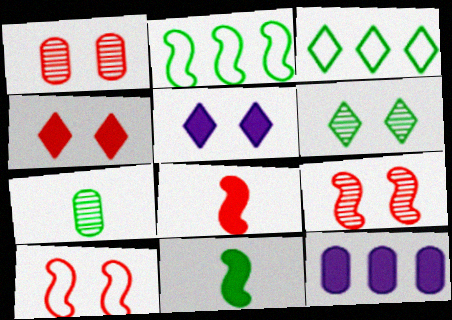[[1, 4, 10], 
[4, 11, 12]]